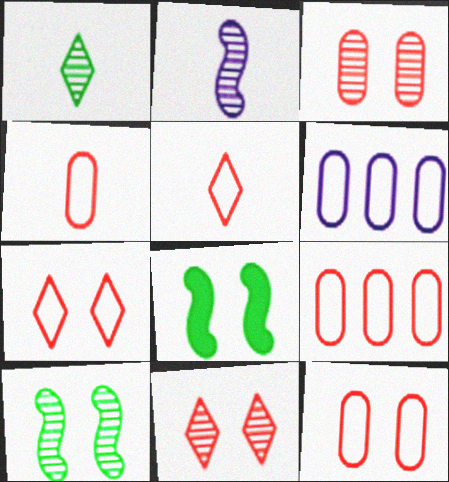[[4, 9, 12]]